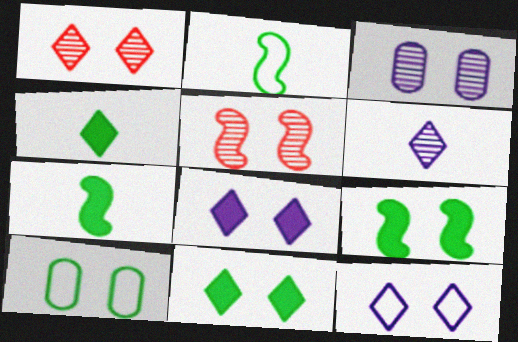[[1, 11, 12], 
[5, 8, 10]]